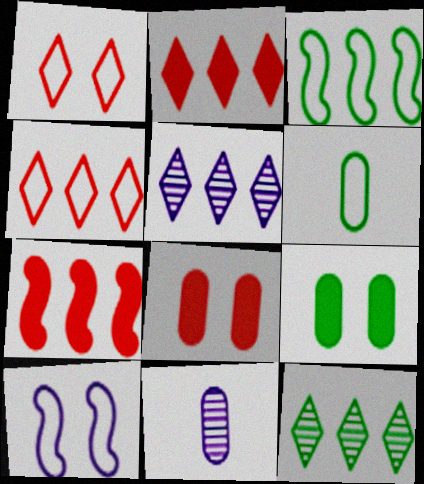[[4, 6, 10]]